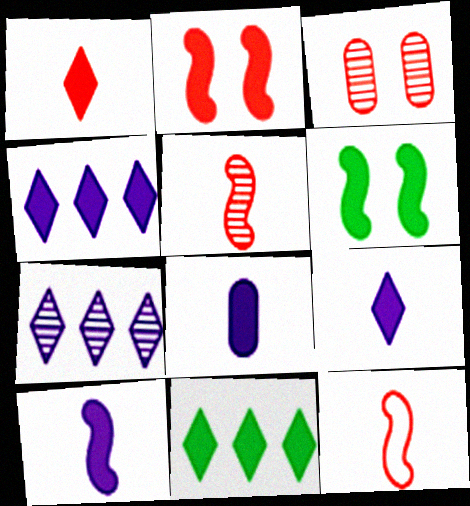[[2, 8, 11], 
[8, 9, 10]]